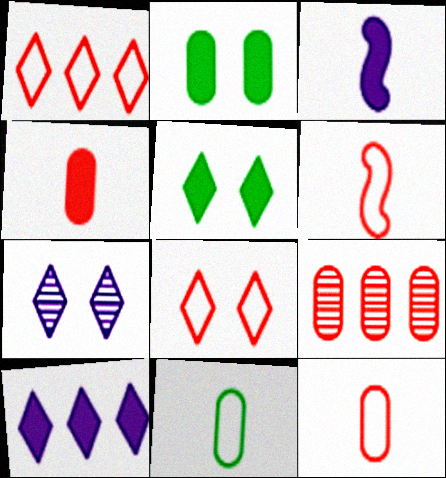[[5, 7, 8]]